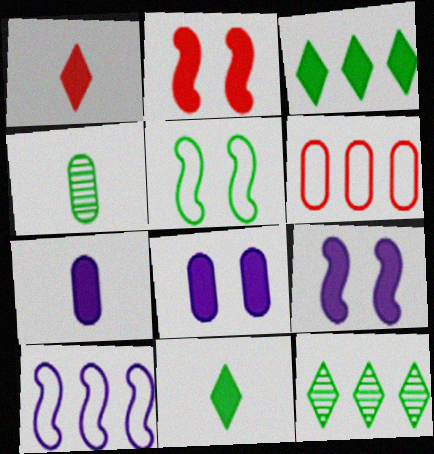[[2, 3, 7], 
[3, 4, 5], 
[4, 6, 8]]